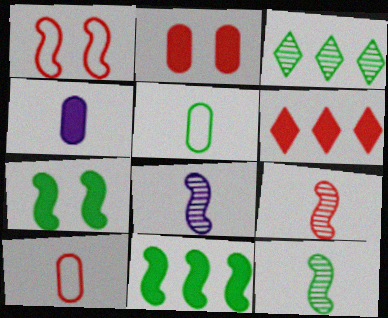[[1, 3, 4], 
[1, 8, 11], 
[3, 5, 7], 
[4, 6, 7], 
[8, 9, 12]]